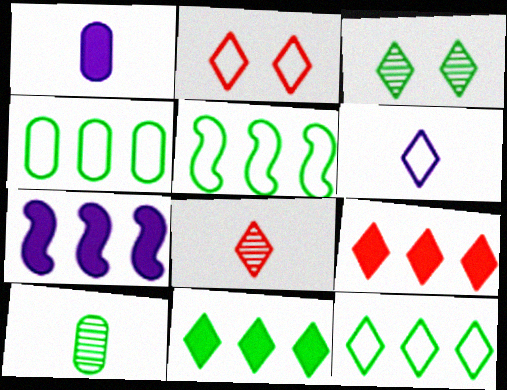[[2, 6, 12], 
[2, 7, 10], 
[2, 8, 9], 
[3, 6, 9], 
[4, 5, 12]]